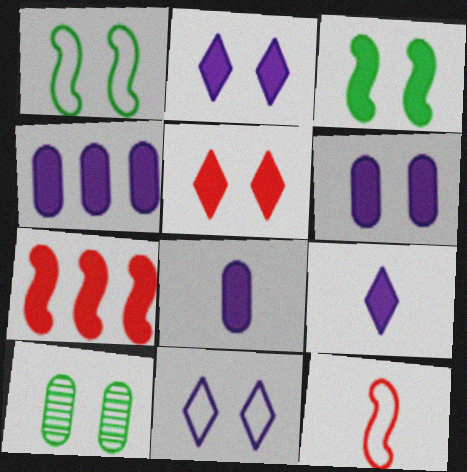[[3, 5, 6], 
[4, 6, 8]]